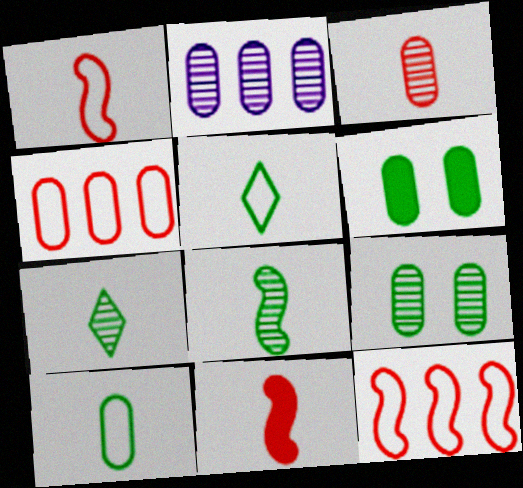[[2, 3, 9]]